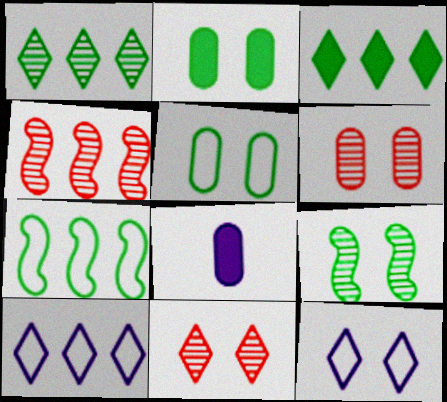[[7, 8, 11]]